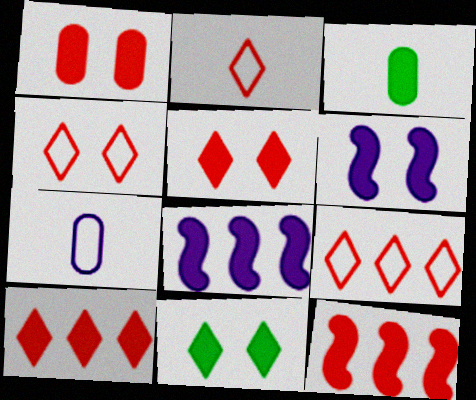[[1, 6, 11], 
[2, 4, 9], 
[3, 5, 8], 
[3, 6, 10]]